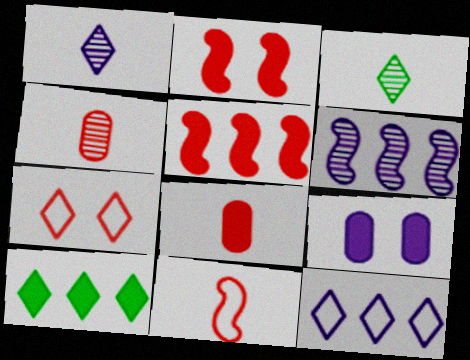[[1, 7, 10], 
[4, 5, 7]]